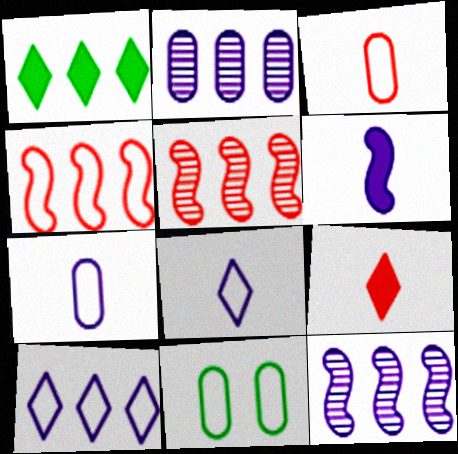[[1, 2, 4], 
[4, 8, 11], 
[9, 11, 12]]